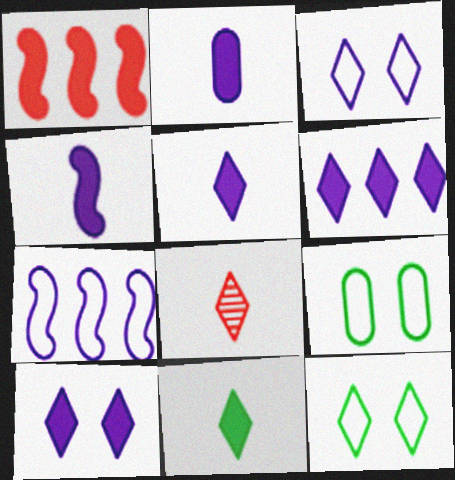[[2, 4, 5], 
[5, 6, 10], 
[6, 8, 12]]